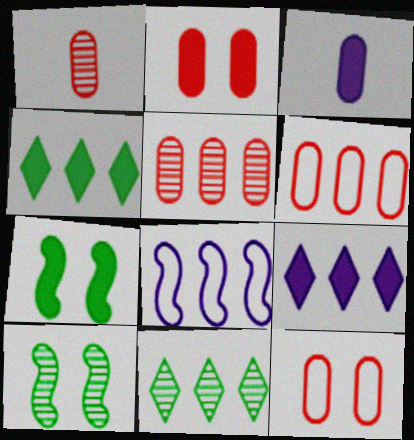[[1, 2, 6], 
[4, 5, 8]]